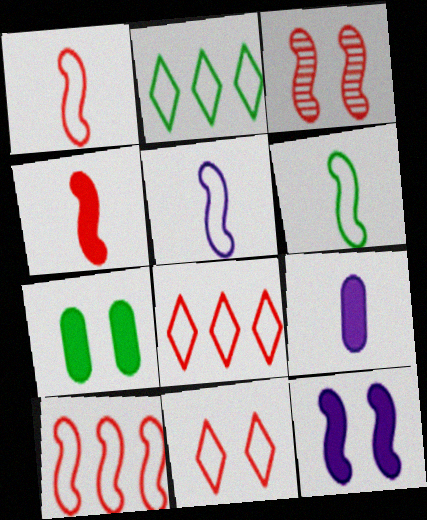[[1, 5, 6], 
[2, 3, 9], 
[3, 4, 10]]